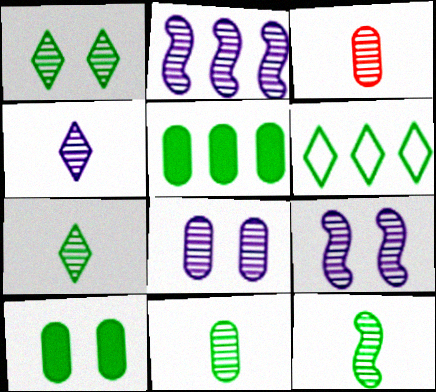[[1, 2, 3], 
[2, 4, 8], 
[3, 4, 12], 
[6, 10, 12], 
[7, 11, 12]]